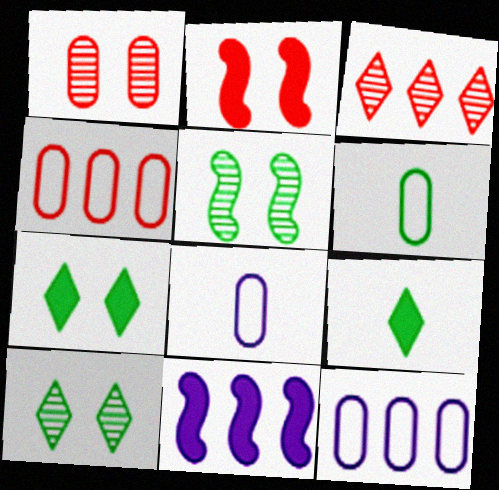[]